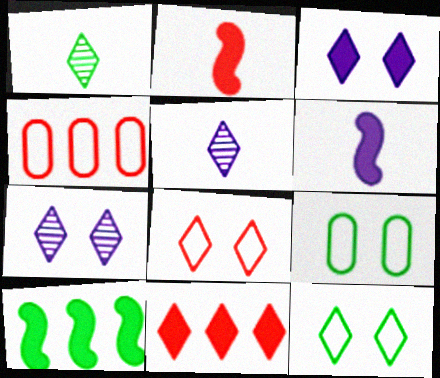[[1, 9, 10], 
[5, 11, 12]]